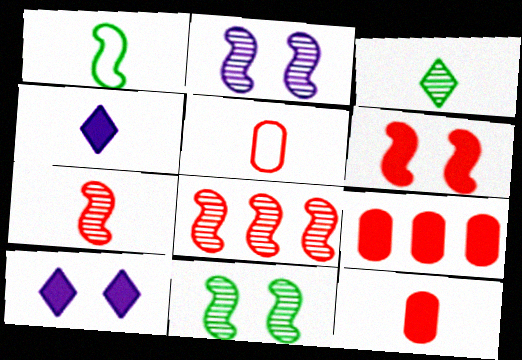[]